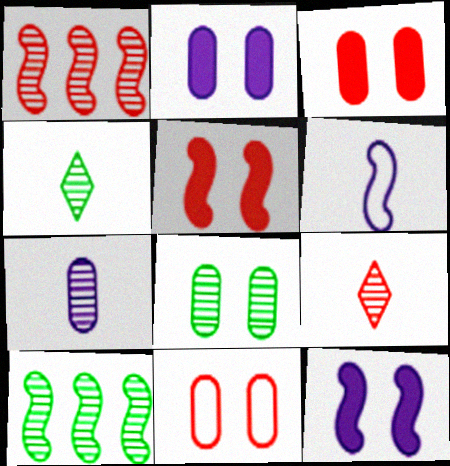[[2, 8, 11], 
[4, 8, 10], 
[5, 6, 10]]